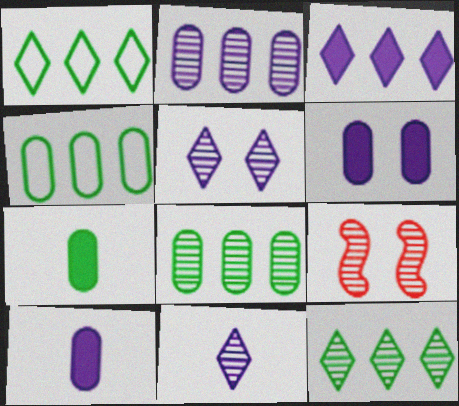[[1, 9, 10], 
[8, 9, 11]]